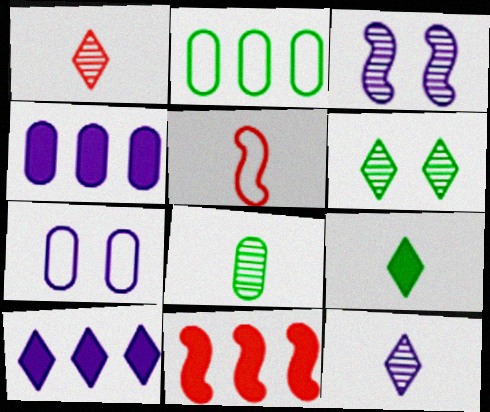[[4, 5, 6]]